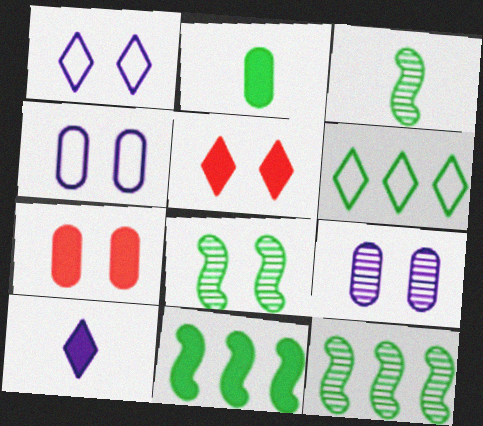[[1, 7, 8], 
[2, 6, 8], 
[3, 8, 12], 
[4, 5, 8], 
[7, 10, 11]]